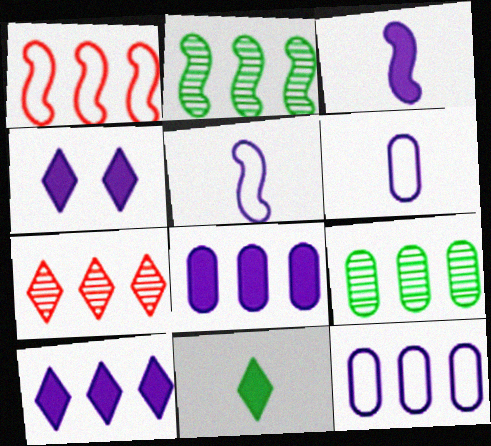[[1, 9, 10], 
[3, 4, 8]]